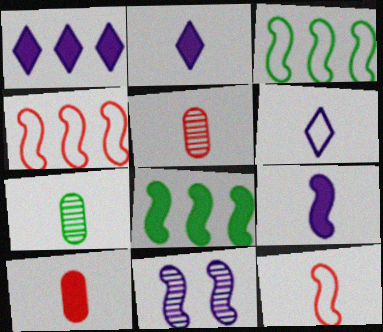[[2, 7, 12], 
[8, 11, 12]]